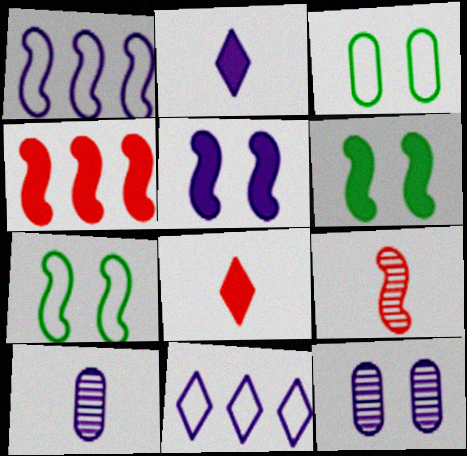[[1, 2, 12], 
[1, 6, 9], 
[5, 10, 11]]